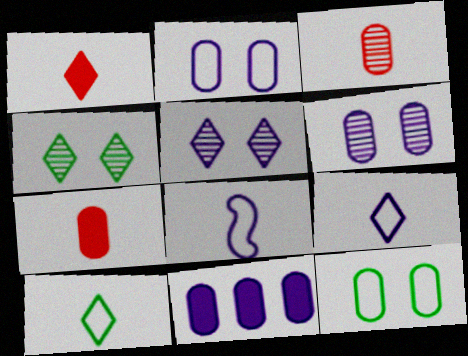[[3, 11, 12], 
[5, 8, 11]]